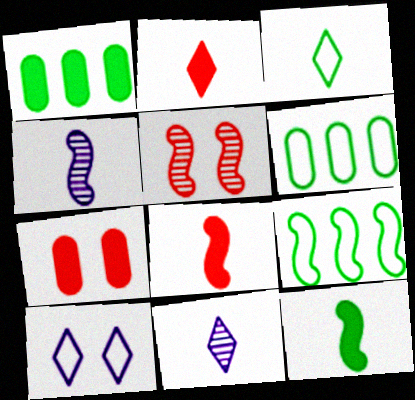[[2, 3, 11], 
[7, 9, 11]]